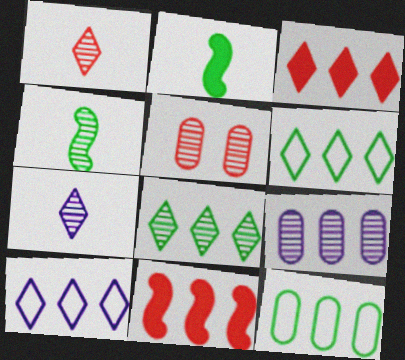[[2, 5, 10], 
[3, 8, 10], 
[6, 9, 11]]